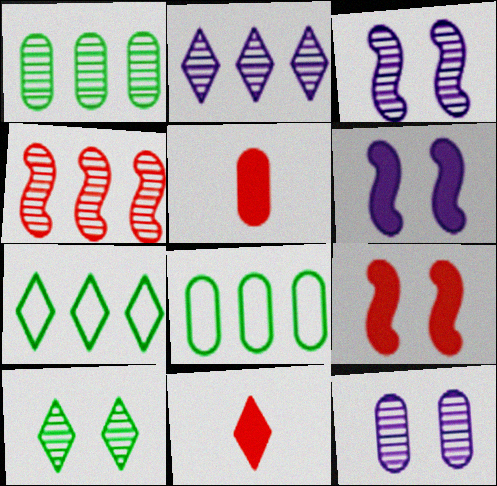[[1, 2, 4], 
[3, 5, 7], 
[3, 8, 11], 
[5, 8, 12]]